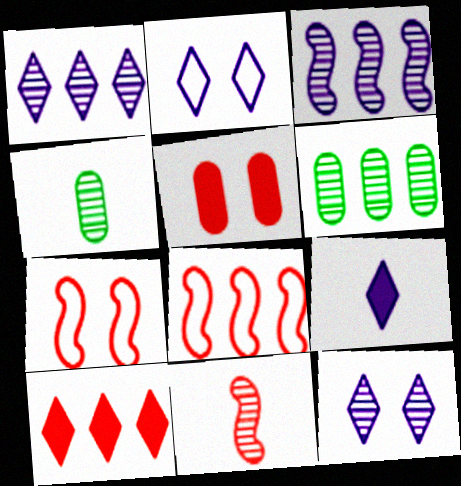[[1, 2, 9], 
[6, 7, 9], 
[6, 11, 12]]